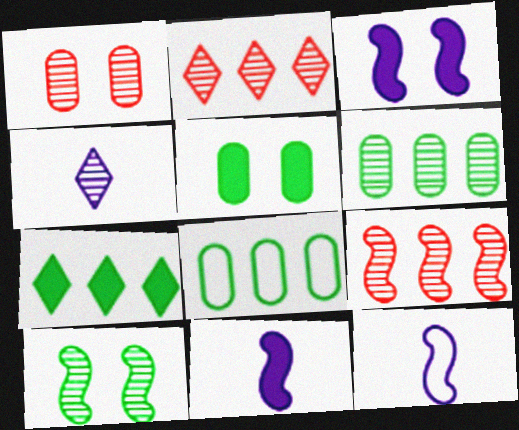[[1, 7, 12], 
[2, 5, 12]]